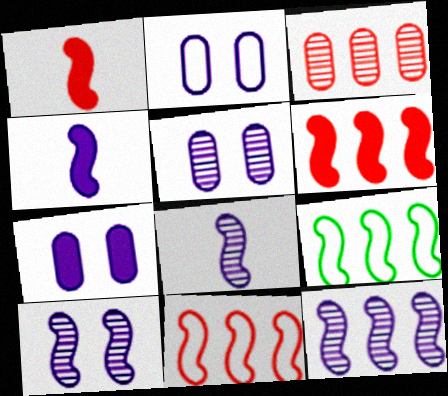[[1, 9, 10], 
[2, 5, 7], 
[6, 9, 12], 
[8, 10, 12]]